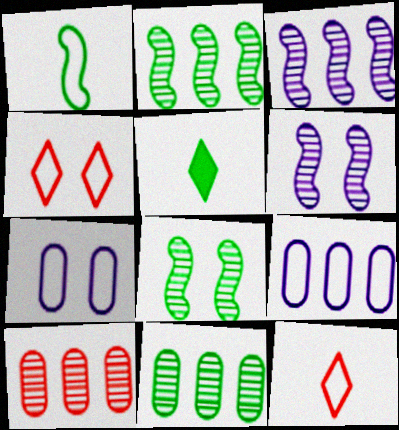[[1, 4, 9]]